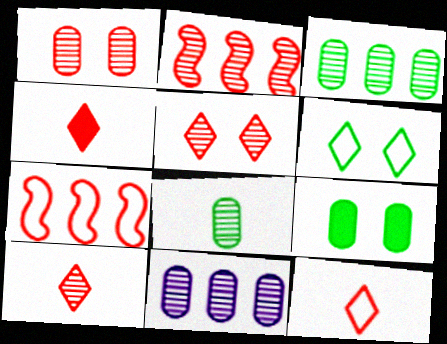[[1, 2, 10], 
[1, 4, 7], 
[1, 8, 11], 
[4, 10, 12]]